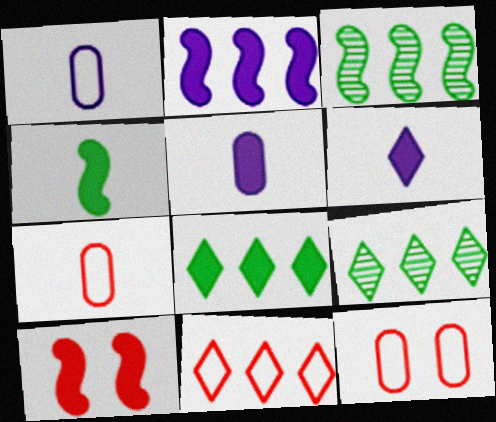[[1, 9, 10], 
[2, 4, 10], 
[3, 6, 12], 
[5, 8, 10]]